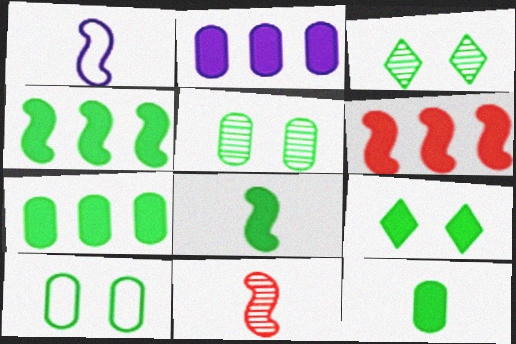[[1, 8, 11], 
[4, 9, 12], 
[7, 8, 9]]